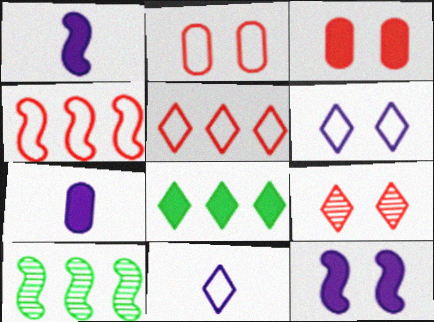[[1, 3, 8], 
[3, 10, 11], 
[8, 9, 11]]